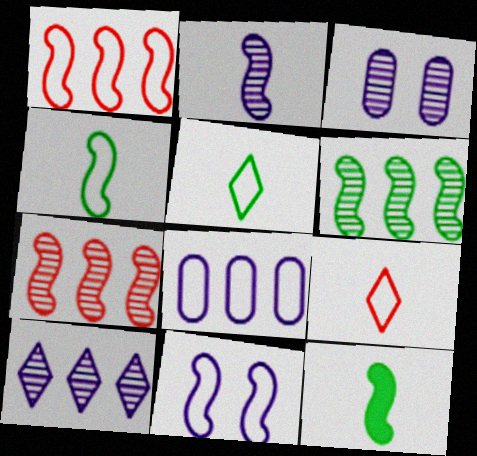[[1, 4, 11], 
[2, 3, 10], 
[7, 11, 12]]